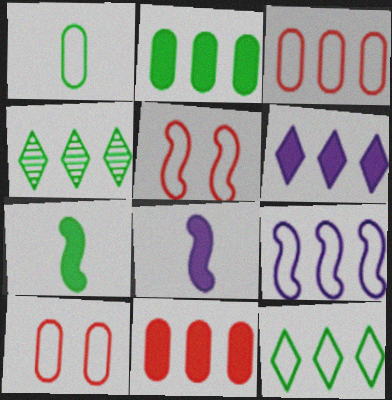[[3, 9, 12], 
[4, 8, 10], 
[4, 9, 11]]